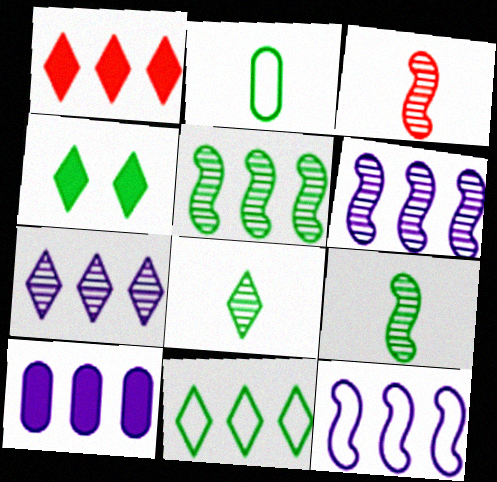[[1, 7, 11], 
[2, 4, 5], 
[4, 8, 11], 
[7, 10, 12]]